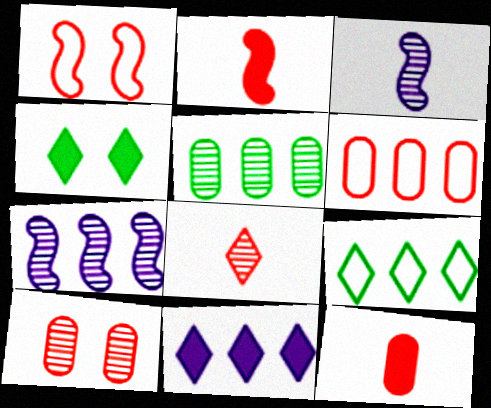[[3, 4, 6], 
[6, 10, 12]]